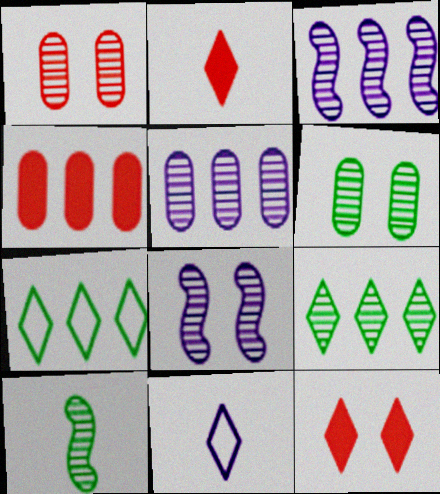[[3, 4, 7], 
[6, 9, 10], 
[9, 11, 12]]